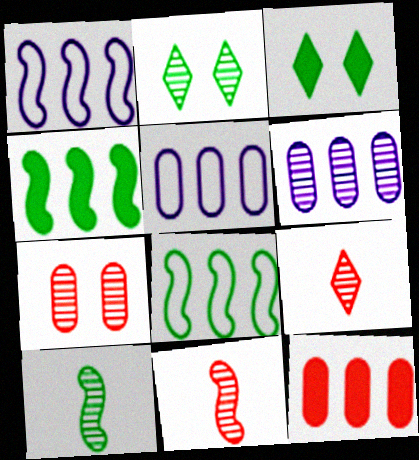[[2, 6, 11], 
[3, 5, 11]]